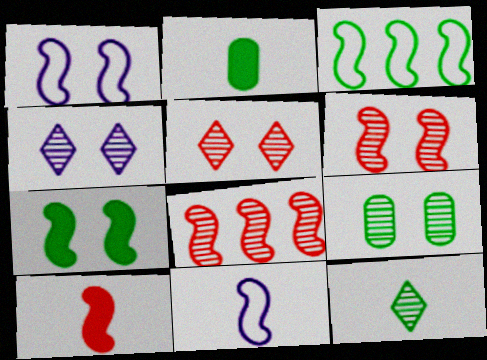[[1, 6, 7], 
[4, 6, 9], 
[7, 8, 11]]